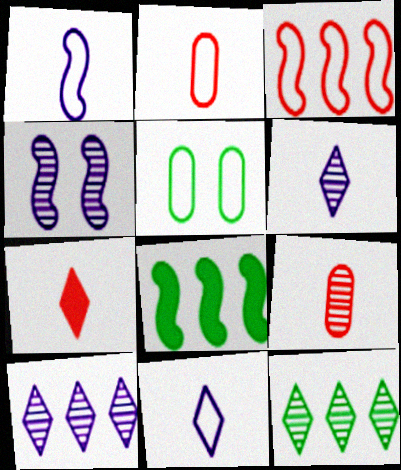[[3, 5, 11], 
[4, 9, 12]]